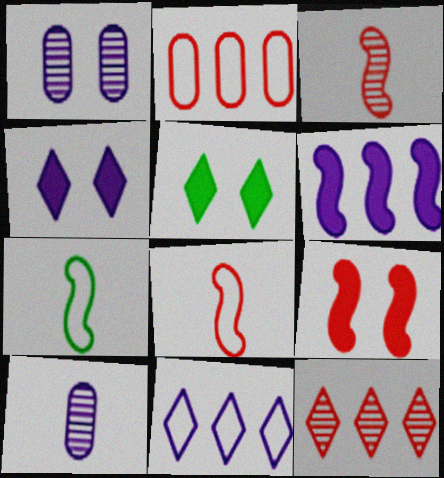[]